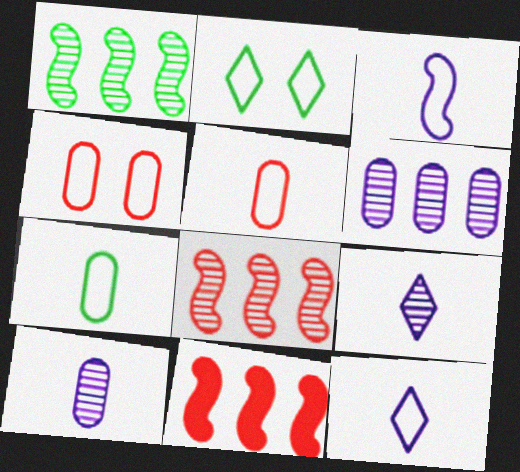[[2, 10, 11]]